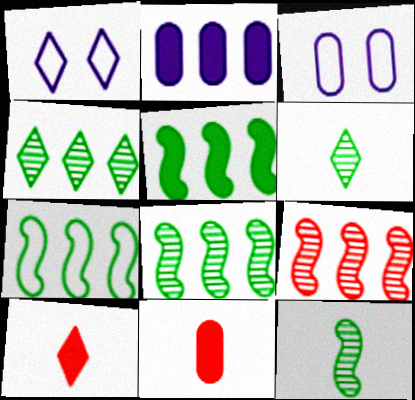[[1, 4, 10], 
[1, 8, 11], 
[3, 8, 10], 
[5, 7, 8]]